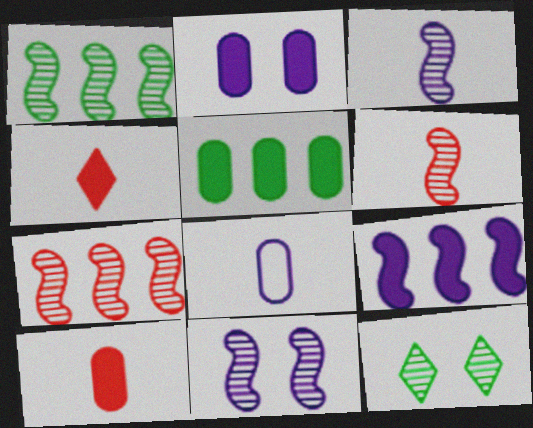[[1, 6, 11], 
[2, 5, 10]]